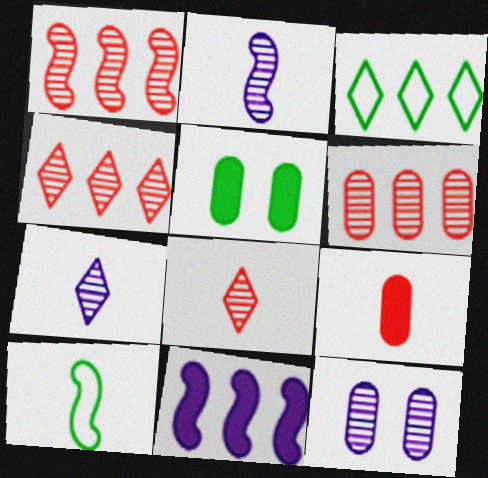[[1, 4, 6], 
[3, 6, 11], 
[7, 9, 10]]